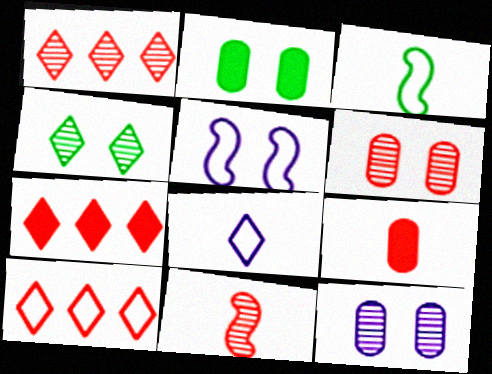[[1, 6, 11], 
[1, 7, 10], 
[3, 7, 12], 
[4, 7, 8]]